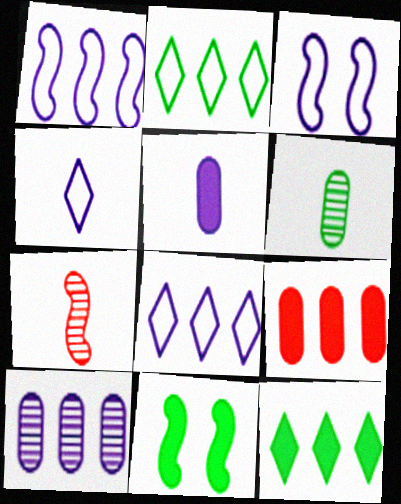[[1, 7, 11], 
[2, 6, 11]]